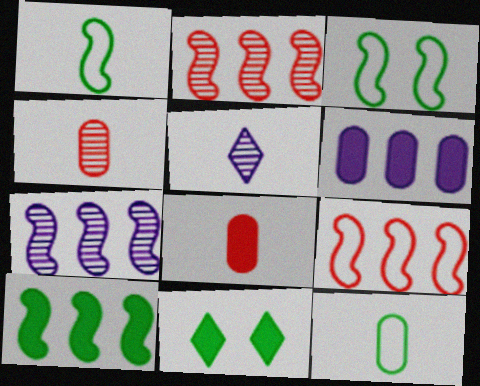[[1, 5, 8], 
[7, 9, 10]]